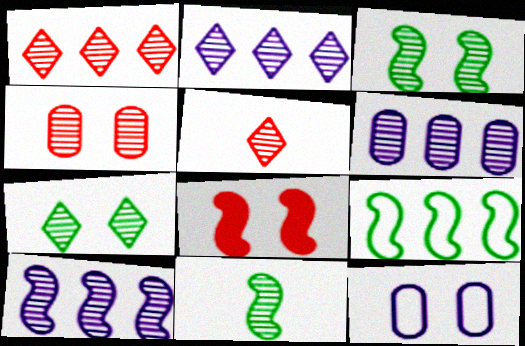[[2, 4, 11], 
[2, 5, 7], 
[2, 6, 10], 
[3, 5, 6], 
[7, 8, 12]]